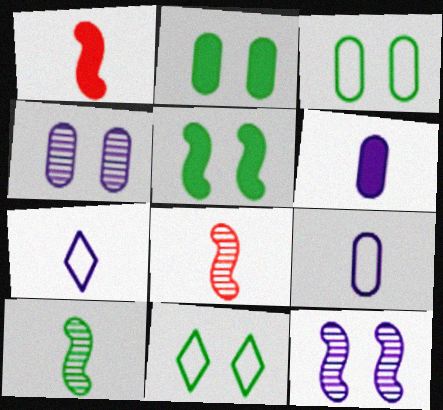[]